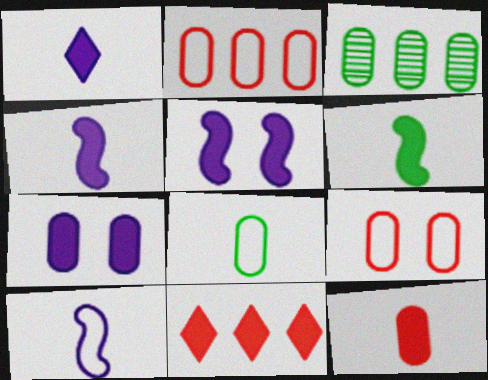[[1, 6, 12], 
[6, 7, 11]]